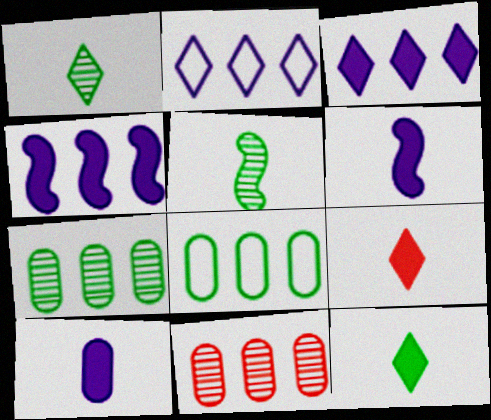[]